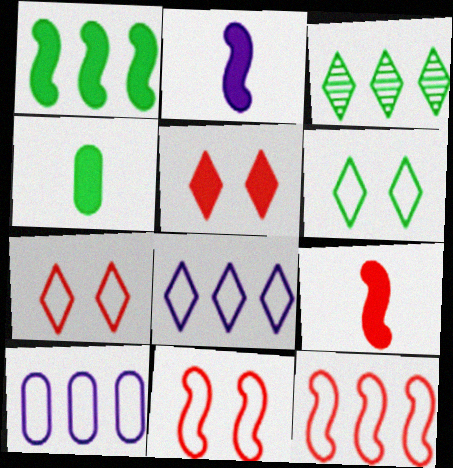[]